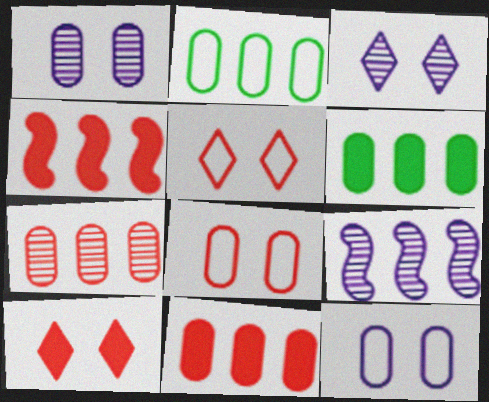[]